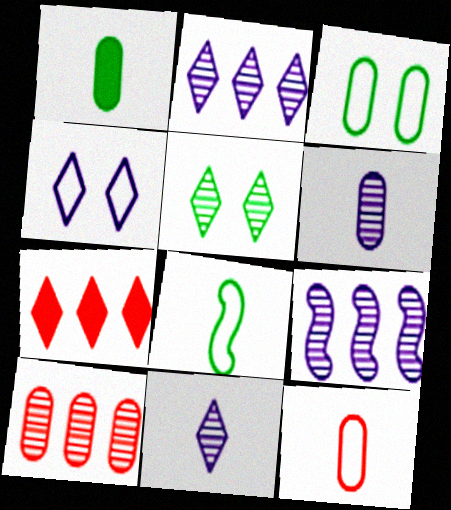[[1, 6, 12]]